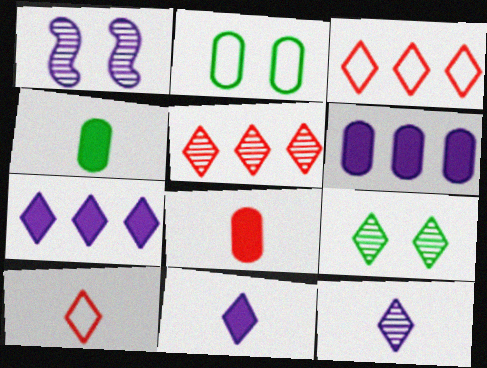[[1, 3, 4], 
[3, 9, 11], 
[5, 9, 12], 
[7, 9, 10]]